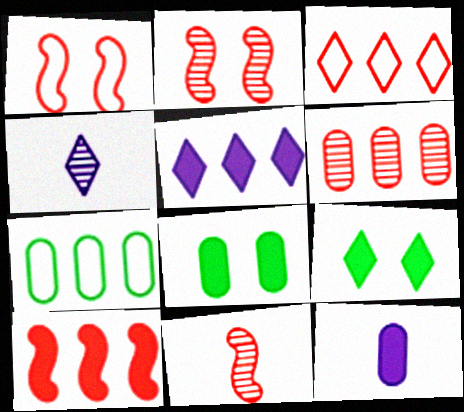[[1, 10, 11], 
[3, 4, 9], 
[3, 6, 10], 
[9, 10, 12]]